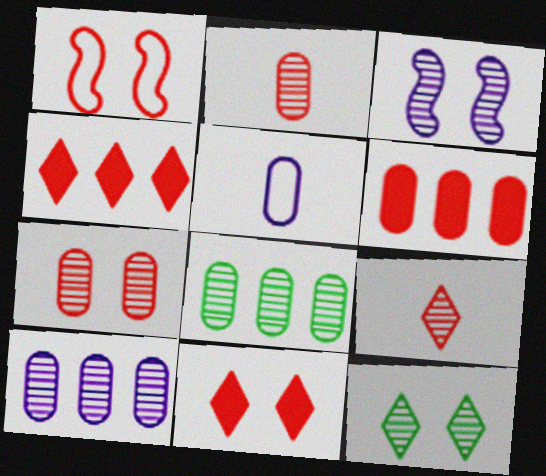[[1, 2, 4], 
[1, 6, 9], 
[1, 7, 11], 
[3, 7, 12], 
[3, 8, 9]]